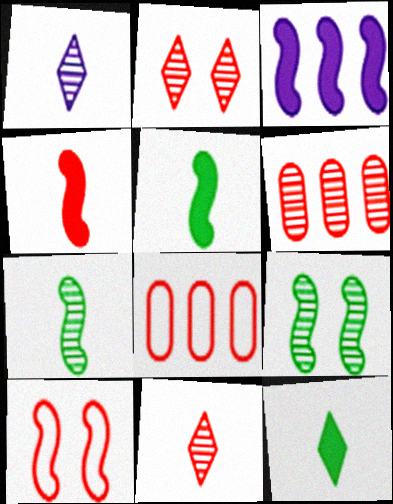[[1, 6, 9], 
[2, 4, 8], 
[3, 7, 10]]